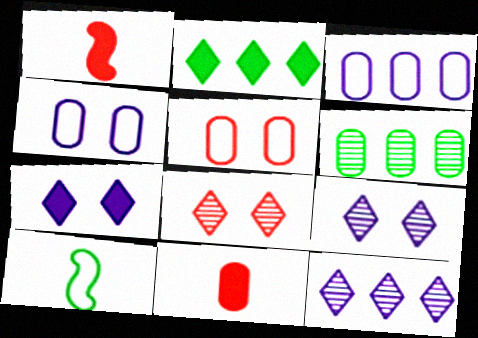[[4, 6, 11]]